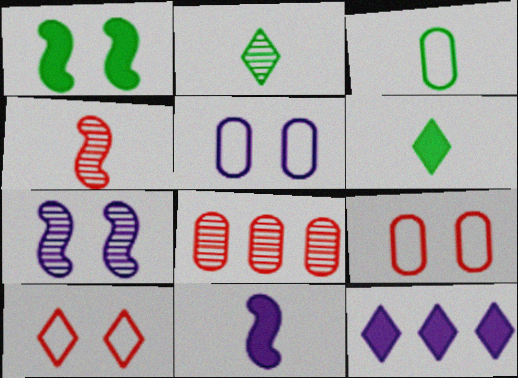[[2, 7, 8], 
[2, 10, 12]]